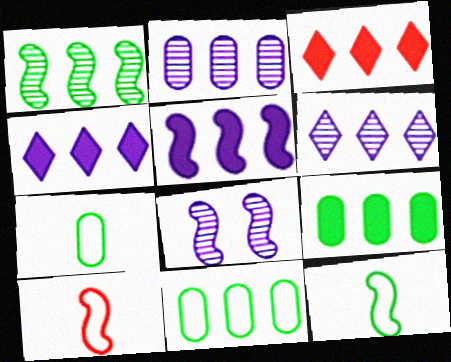[[3, 5, 9], 
[3, 7, 8]]